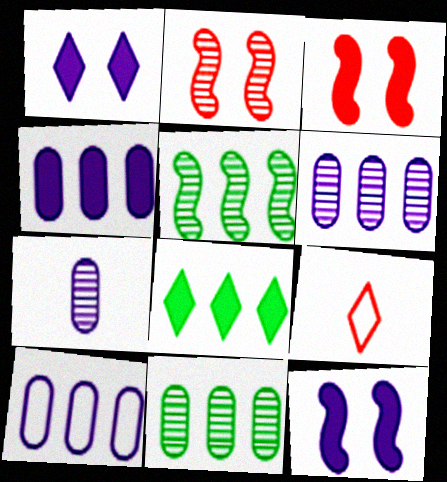[[4, 6, 10], 
[9, 11, 12]]